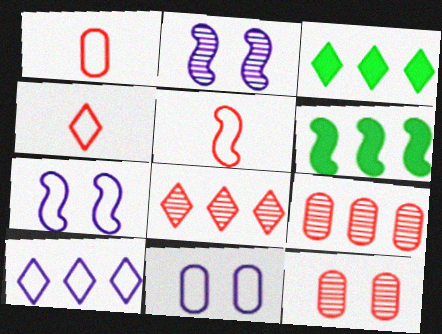[[1, 2, 3], 
[1, 4, 5], 
[2, 5, 6], 
[3, 8, 10], 
[6, 9, 10]]